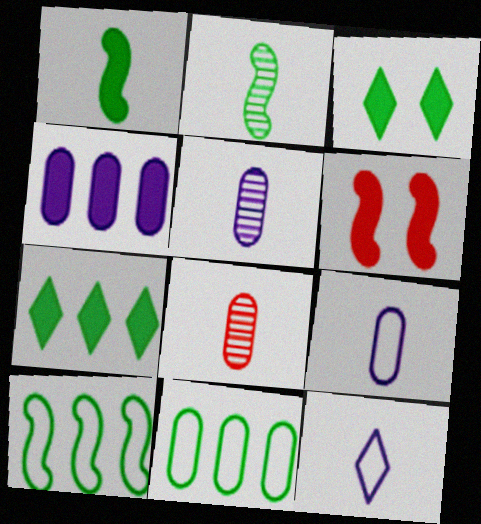[[1, 8, 12], 
[2, 3, 11]]